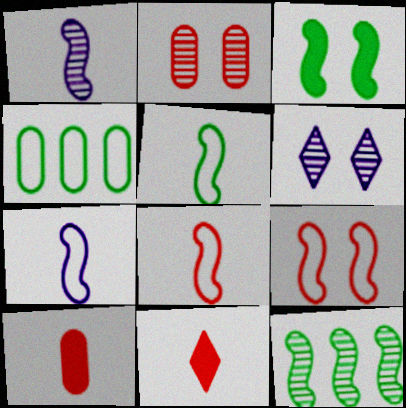[[3, 5, 12], 
[5, 7, 8]]